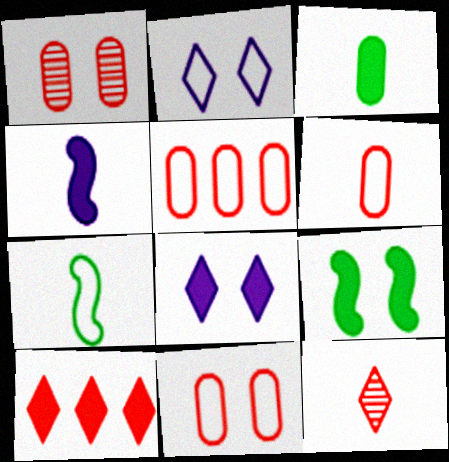[[1, 2, 9], 
[2, 5, 7], 
[5, 6, 11]]